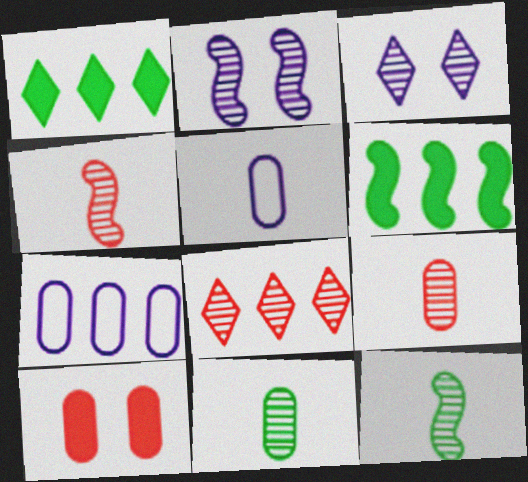[[2, 8, 11], 
[6, 7, 8], 
[7, 10, 11]]